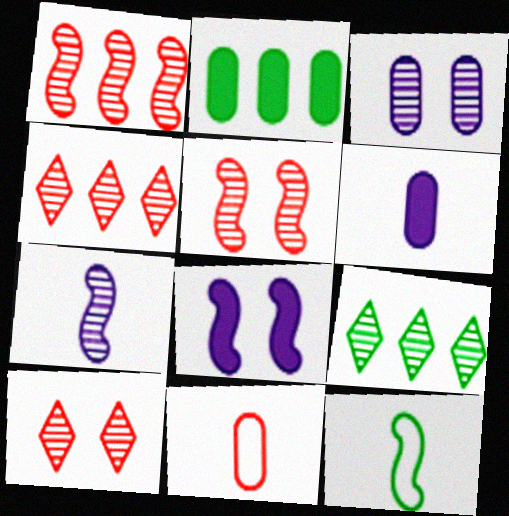[[1, 8, 12], 
[2, 3, 11], 
[8, 9, 11]]